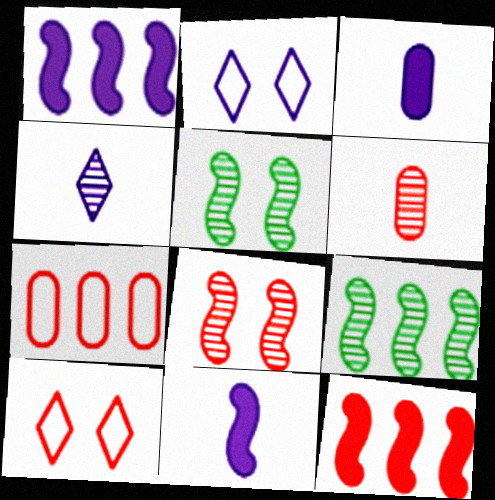[[3, 9, 10], 
[6, 10, 12]]